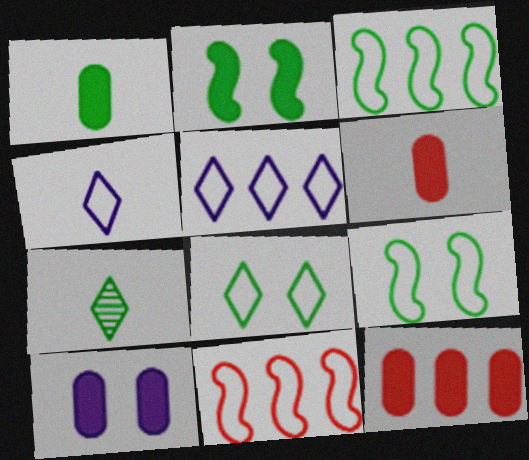[[1, 10, 12], 
[7, 10, 11]]